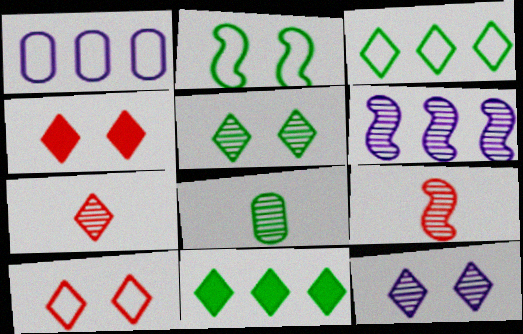[[2, 8, 11]]